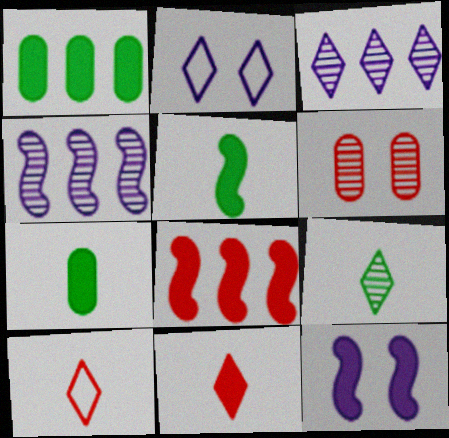[[1, 11, 12], 
[4, 6, 9], 
[5, 8, 12], 
[6, 8, 10]]